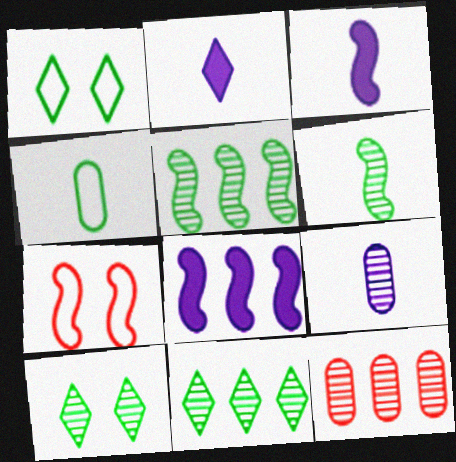[[1, 3, 12], 
[3, 5, 7], 
[6, 7, 8]]